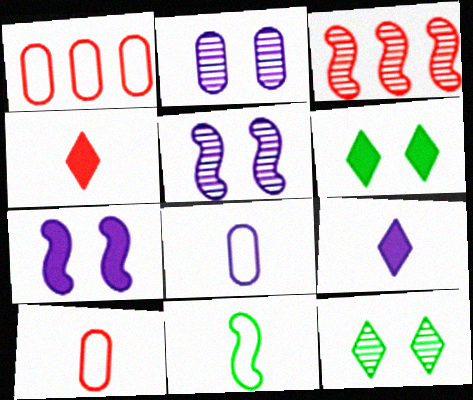[[3, 6, 8], 
[3, 7, 11]]